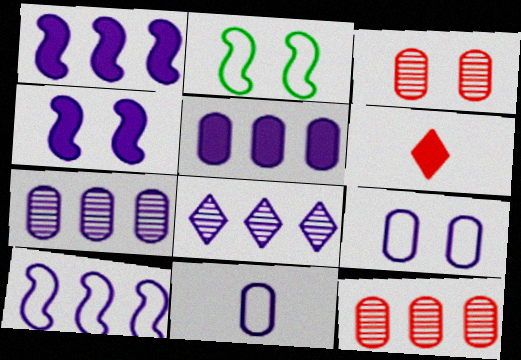[[2, 6, 7], 
[4, 8, 11], 
[5, 8, 10]]